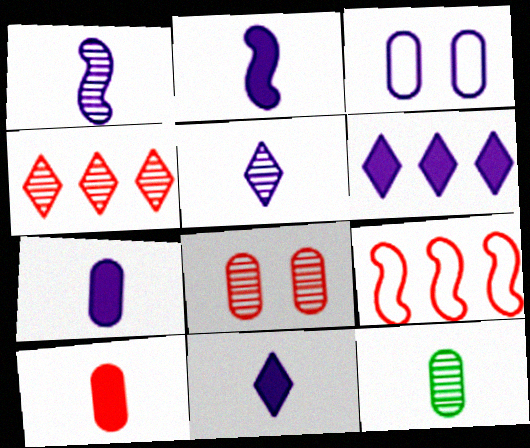[[1, 3, 6], 
[2, 7, 11]]